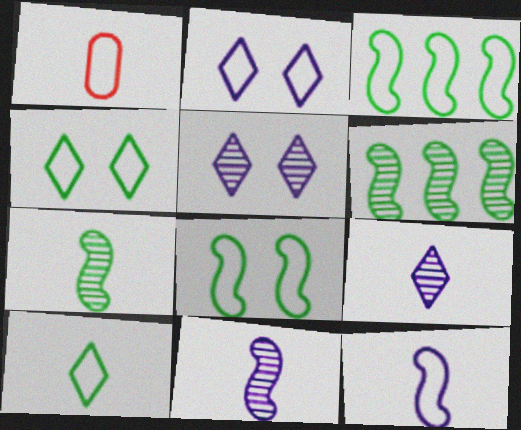[[1, 2, 3], 
[1, 10, 12]]